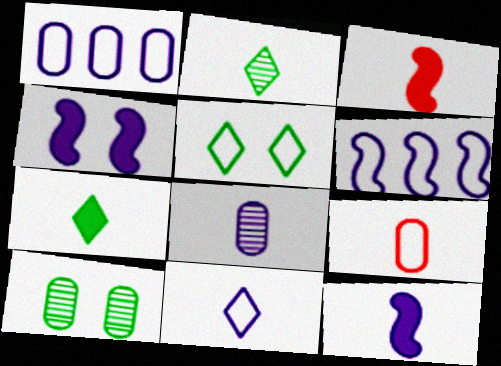[[2, 9, 12], 
[5, 6, 9], 
[8, 11, 12]]